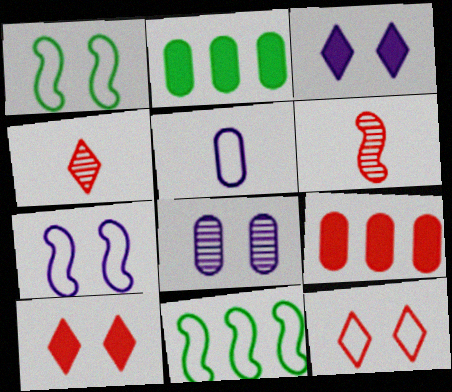[[1, 8, 10], 
[2, 4, 7], 
[3, 7, 8], 
[5, 11, 12], 
[6, 9, 12]]